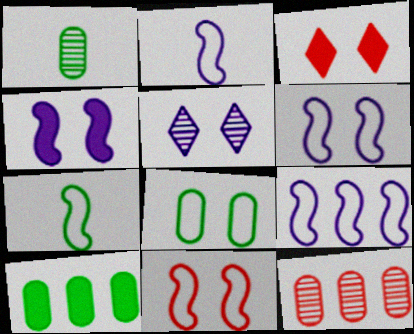[[1, 3, 9], 
[1, 8, 10], 
[2, 6, 9], 
[7, 9, 11]]